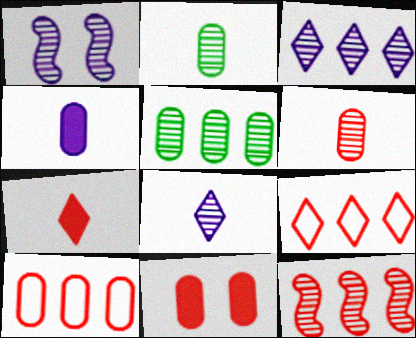[[3, 5, 12], 
[6, 10, 11]]